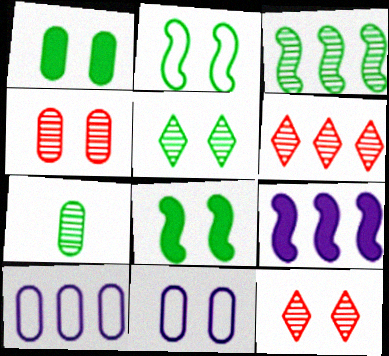[[1, 2, 5], 
[1, 4, 11], 
[3, 5, 7], 
[8, 11, 12]]